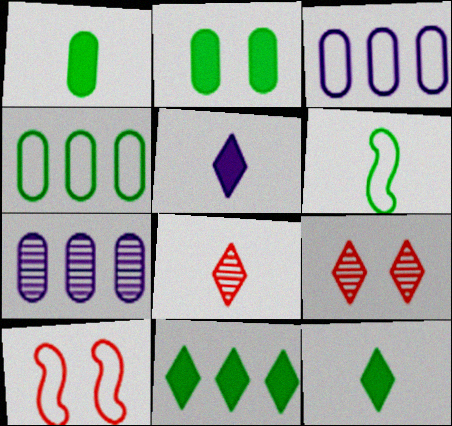[[7, 10, 12]]